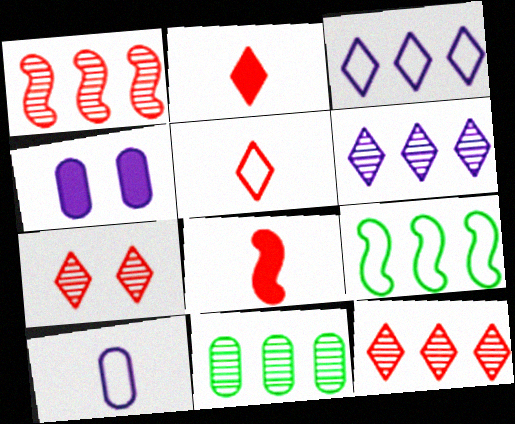[[1, 6, 11]]